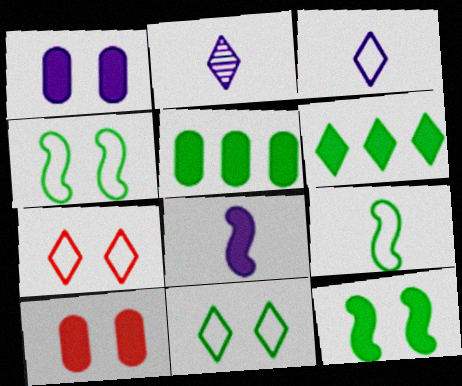[[2, 6, 7], 
[6, 8, 10]]